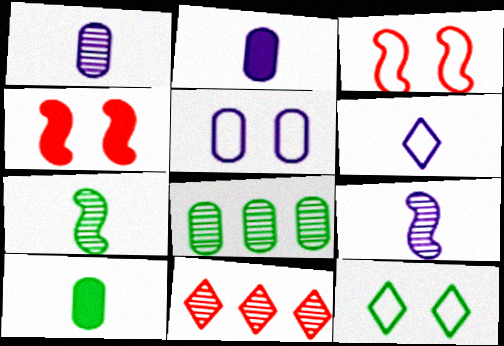[[2, 6, 9], 
[3, 5, 12], 
[4, 6, 8]]